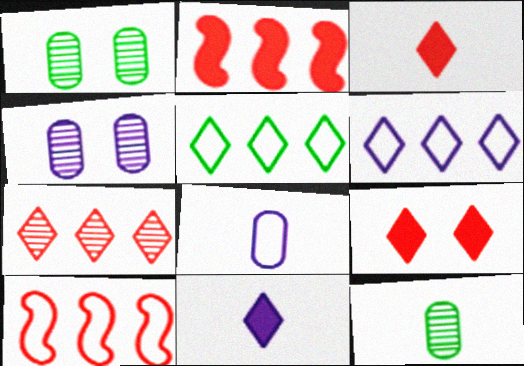[[1, 10, 11]]